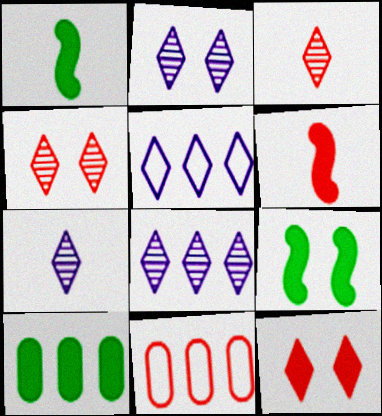[[1, 2, 11], 
[2, 7, 8], 
[4, 6, 11], 
[7, 9, 11]]